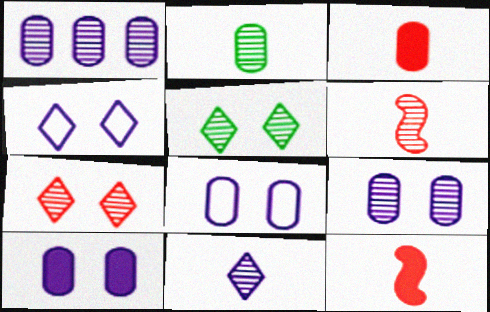[[1, 5, 6], 
[2, 6, 11], 
[8, 9, 10]]